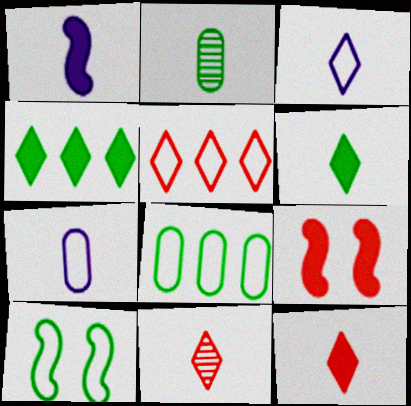[[2, 4, 10], 
[3, 6, 11], 
[5, 7, 10]]